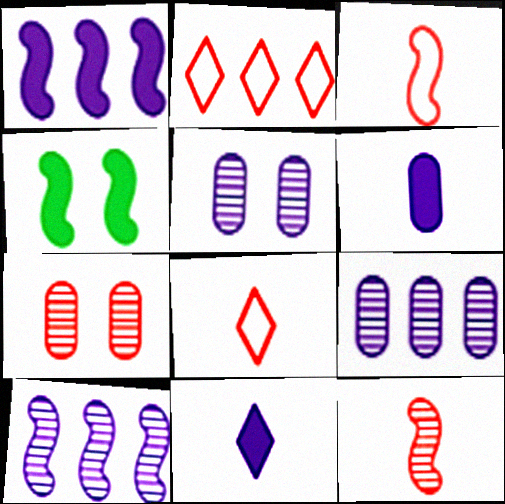[[3, 4, 10], 
[4, 8, 9]]